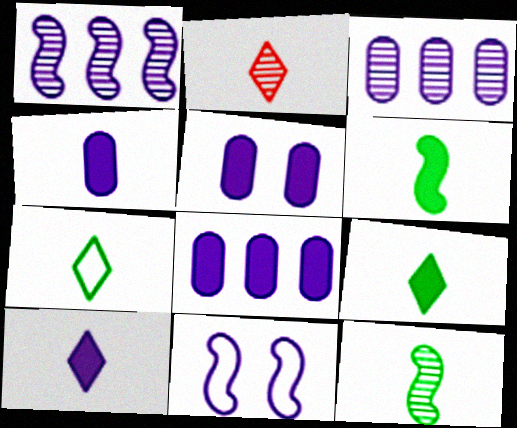[[2, 7, 10], 
[3, 10, 11], 
[4, 5, 8]]